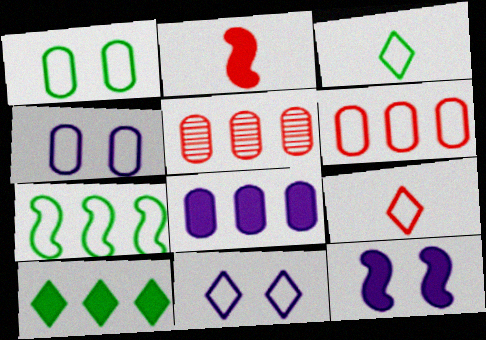[[1, 3, 7], 
[3, 5, 12], 
[4, 7, 9]]